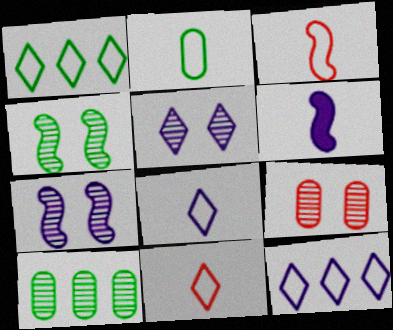[[1, 6, 9], 
[2, 3, 8], 
[4, 5, 9]]